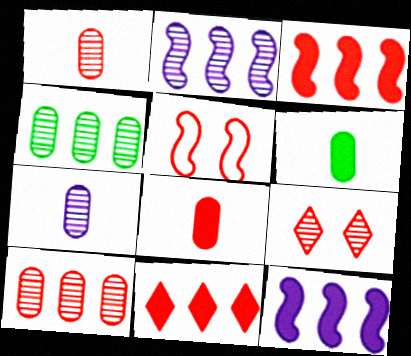[[1, 5, 11]]